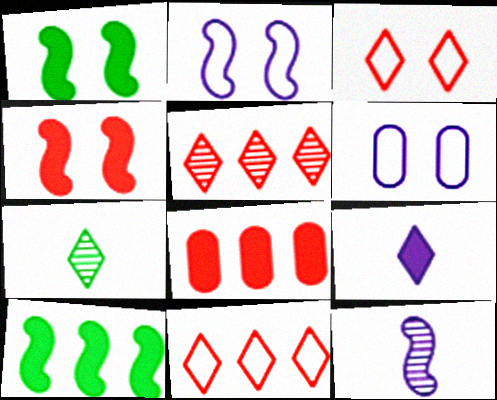[[1, 8, 9], 
[2, 7, 8]]